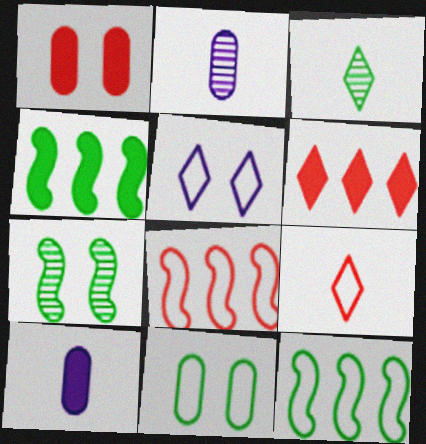[[1, 5, 7], 
[3, 4, 11], 
[3, 5, 6]]